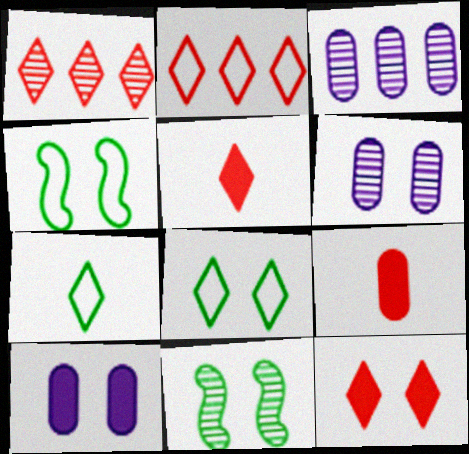[[3, 4, 5], 
[4, 6, 12]]